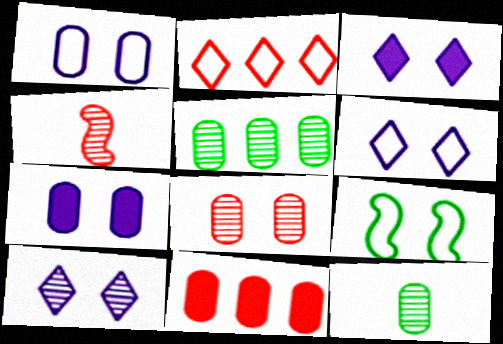[[1, 11, 12], 
[3, 6, 10], 
[3, 8, 9], 
[4, 5, 10]]